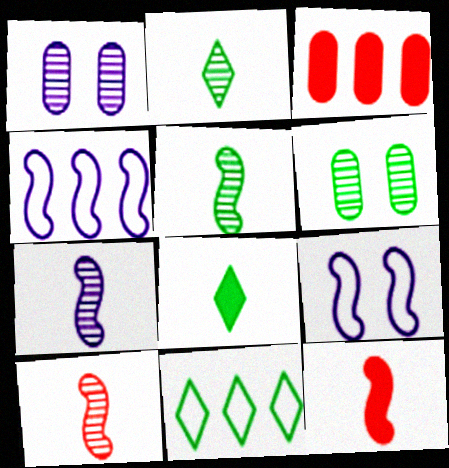[[1, 11, 12], 
[2, 3, 9], 
[5, 7, 10]]